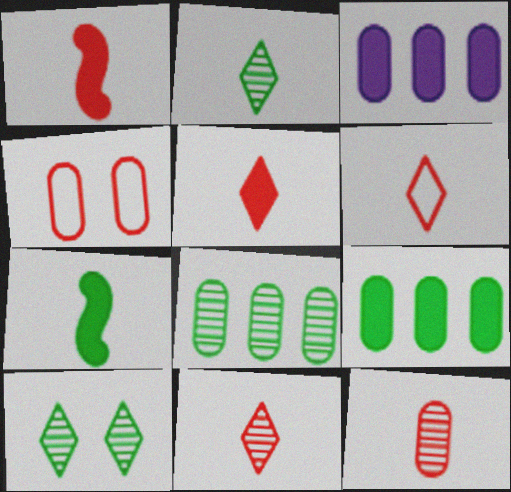[[1, 6, 12], 
[5, 6, 11]]